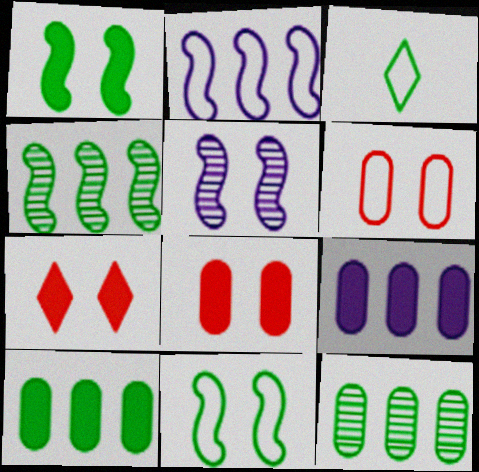[[1, 3, 12], 
[2, 3, 6]]